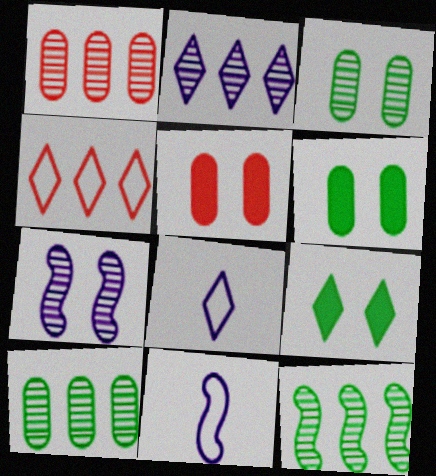[[1, 2, 12], 
[1, 9, 11], 
[5, 8, 12]]